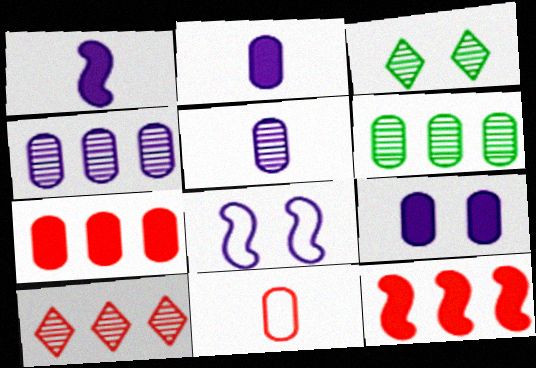[[6, 9, 11]]